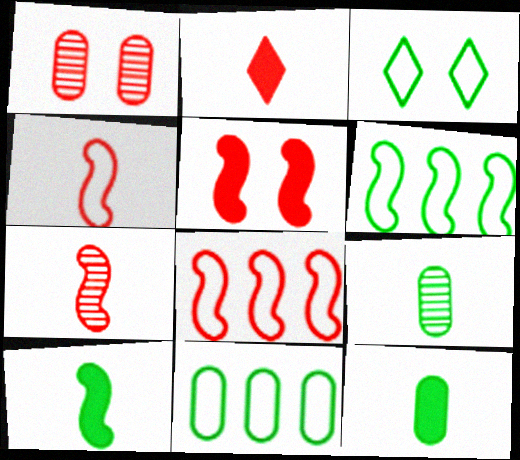[[1, 2, 8], 
[5, 7, 8]]